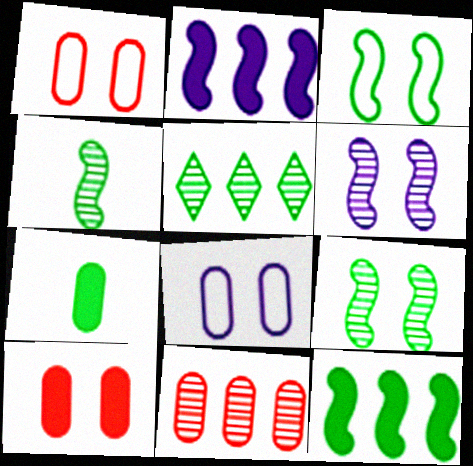[[3, 4, 12], 
[3, 5, 7], 
[7, 8, 11]]